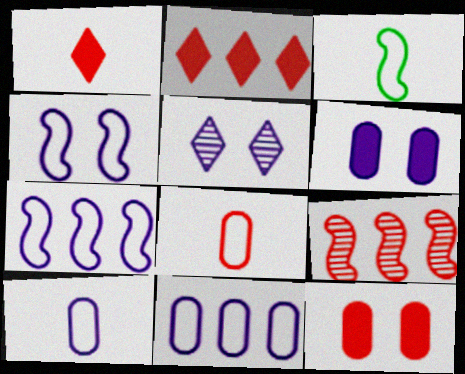[[4, 5, 6]]